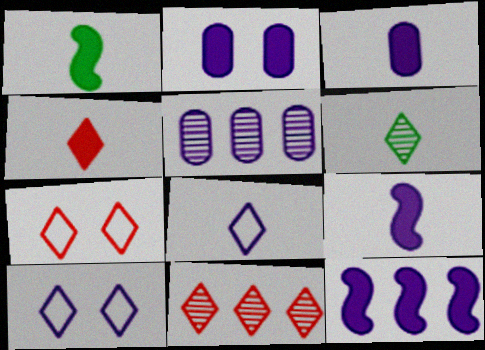[[1, 3, 4], 
[1, 5, 7], 
[4, 6, 8], 
[4, 7, 11], 
[5, 9, 10]]